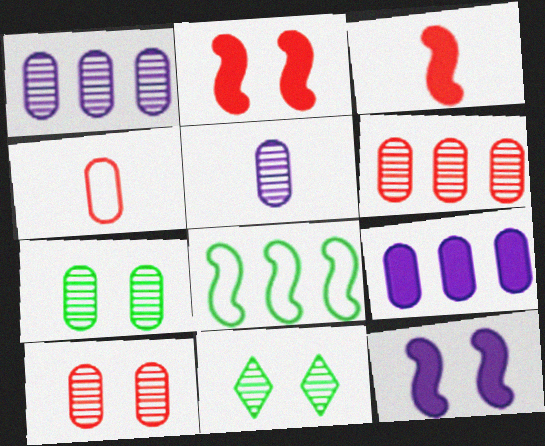[[4, 7, 9], 
[5, 6, 7]]